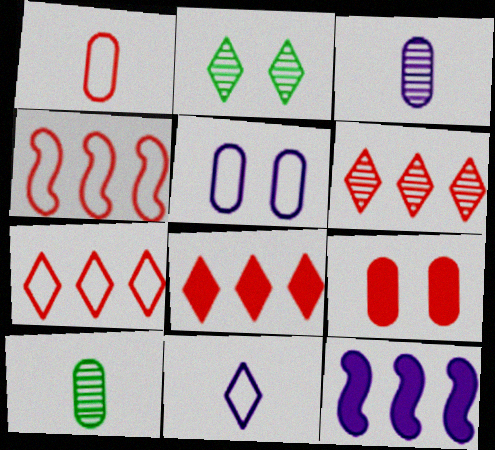[[1, 2, 12], 
[2, 8, 11], 
[6, 7, 8]]